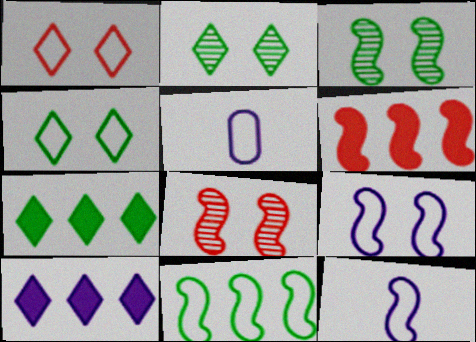[[1, 5, 11], 
[2, 5, 6], 
[3, 6, 12], 
[5, 7, 8]]